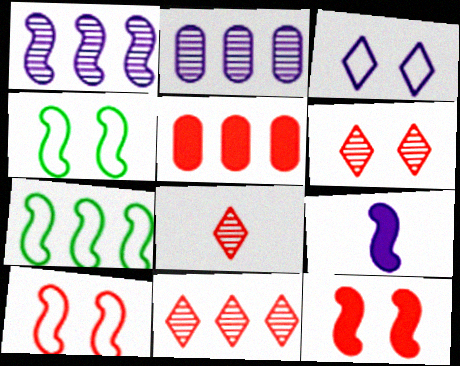[[2, 3, 9], 
[5, 8, 10], 
[6, 8, 11]]